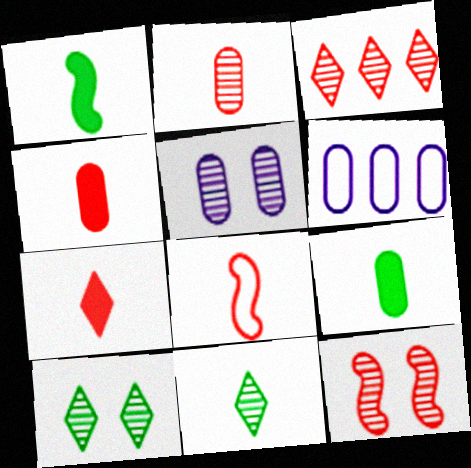[[2, 3, 12], 
[2, 7, 8], 
[5, 10, 12]]